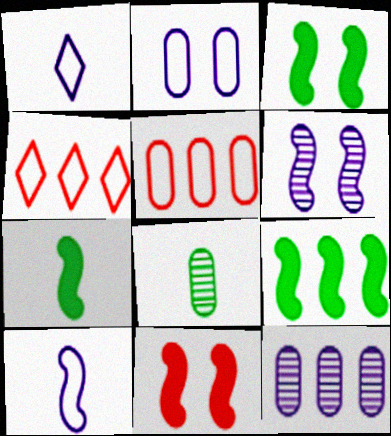[[3, 7, 9], 
[4, 9, 12]]